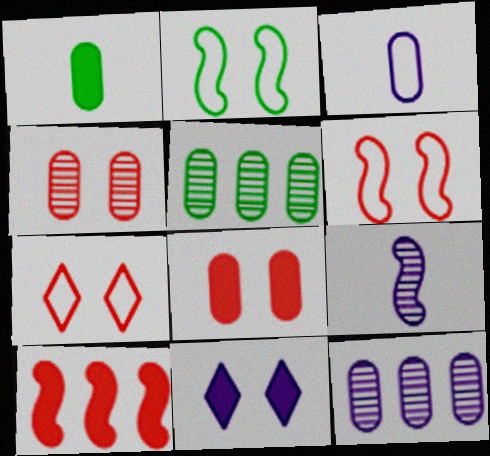[[1, 10, 11], 
[2, 4, 11], 
[2, 9, 10], 
[3, 5, 8]]